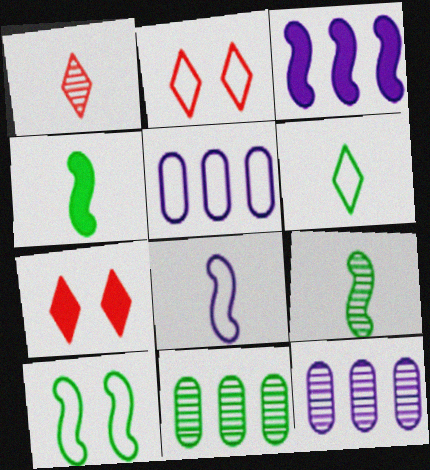[[2, 4, 12], 
[5, 7, 9], 
[7, 8, 11]]